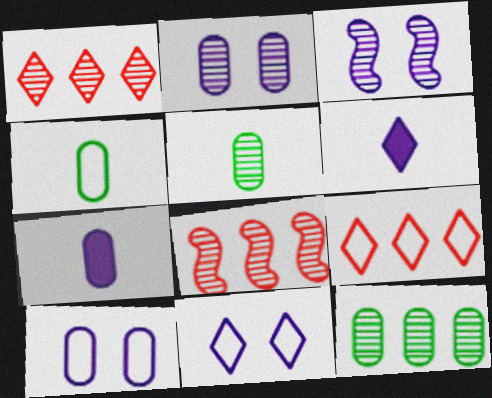[[1, 3, 5]]